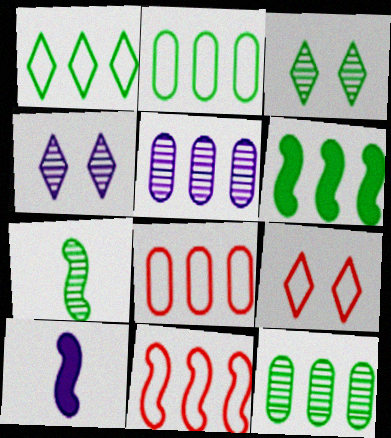[[1, 6, 12], 
[3, 7, 12], 
[3, 8, 10], 
[9, 10, 12]]